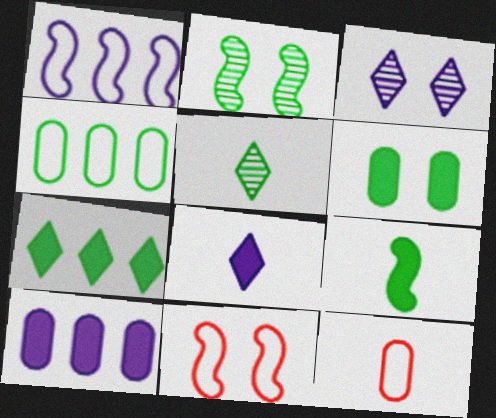[[3, 6, 11], 
[5, 10, 11], 
[6, 7, 9]]